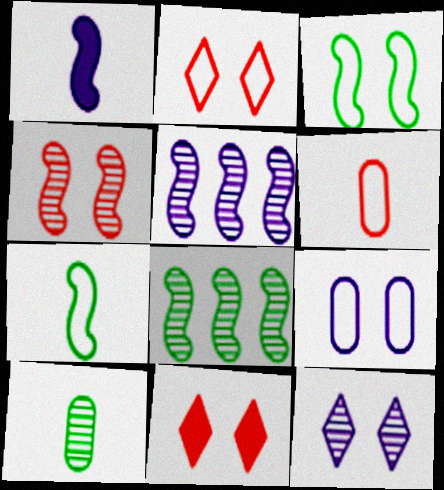[[2, 3, 9]]